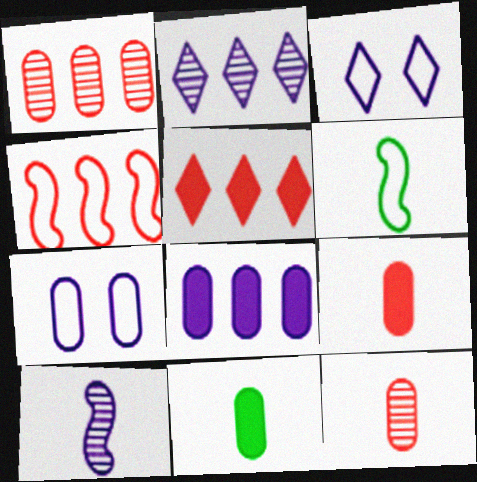[[1, 4, 5], 
[1, 7, 11], 
[3, 8, 10]]